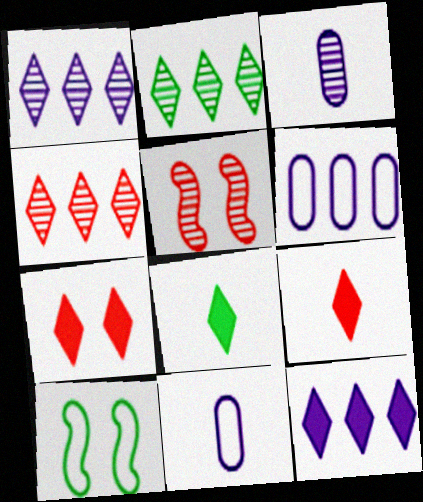[[1, 2, 4], 
[2, 3, 5], 
[5, 6, 8], 
[7, 8, 12]]